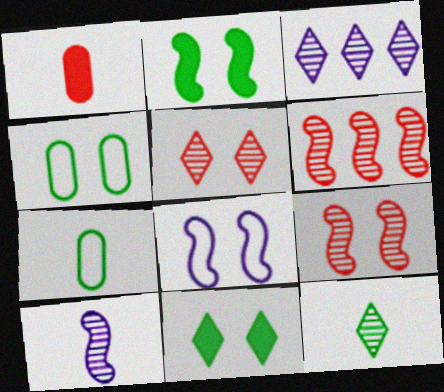[[2, 8, 9], 
[3, 5, 12]]